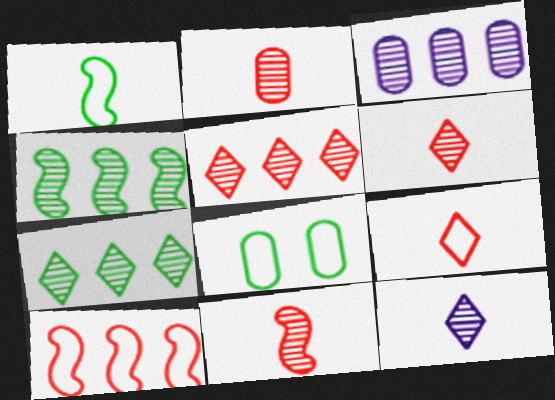[[2, 6, 11], 
[3, 4, 5]]